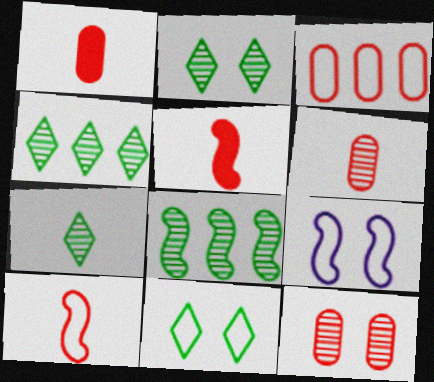[[1, 3, 12], 
[1, 4, 9], 
[2, 4, 7], 
[5, 8, 9]]